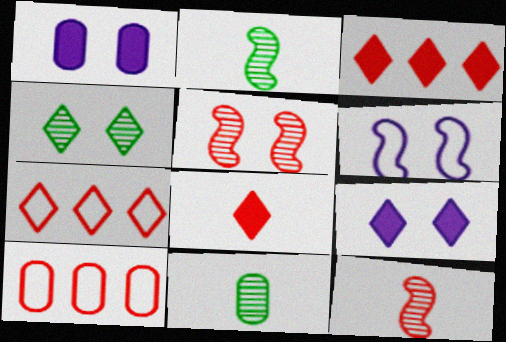[[1, 2, 7], 
[1, 10, 11], 
[2, 9, 10], 
[3, 6, 11], 
[5, 8, 10]]